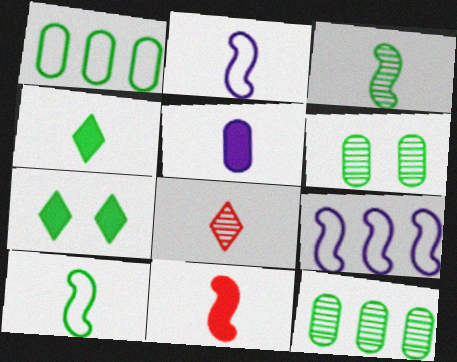[[1, 3, 7], 
[2, 3, 11], 
[4, 5, 11], 
[5, 8, 10], 
[7, 10, 12]]